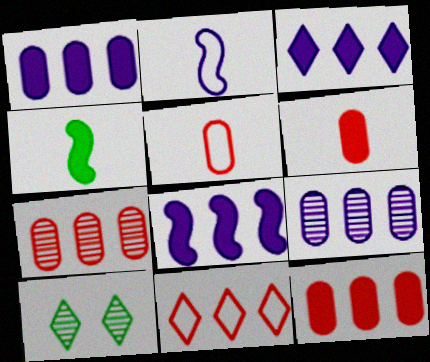[[1, 3, 8], 
[2, 10, 12], 
[5, 8, 10]]